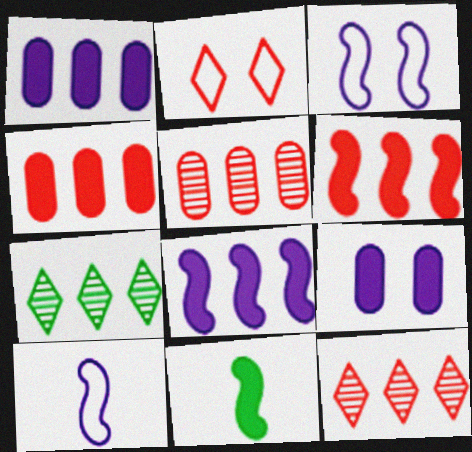[]